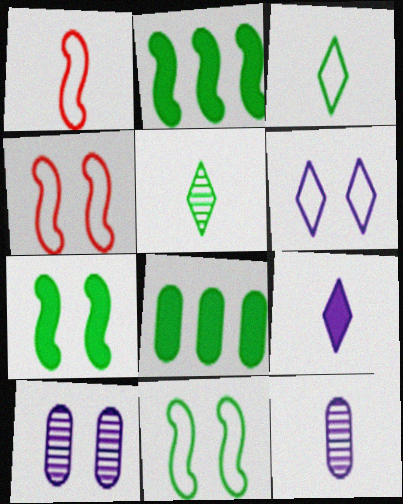[[5, 8, 11]]